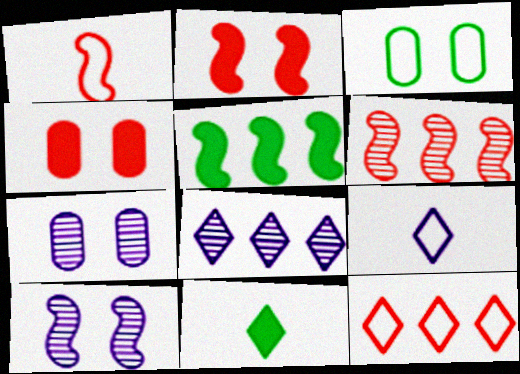[[1, 2, 6], 
[1, 5, 10], 
[3, 4, 7]]